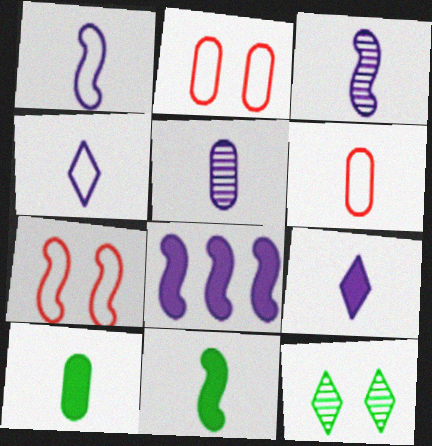[[1, 5, 9], 
[5, 6, 10], 
[6, 8, 12]]